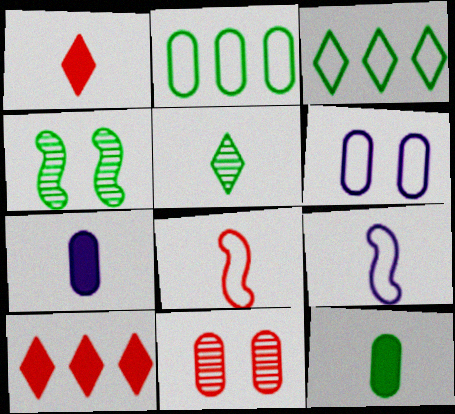[[2, 7, 11], 
[3, 4, 12], 
[3, 6, 8], 
[5, 7, 8], 
[8, 10, 11]]